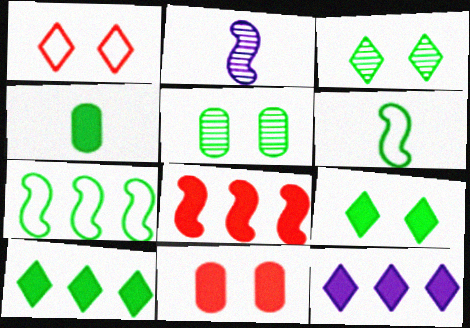[[3, 4, 7], 
[5, 6, 10]]